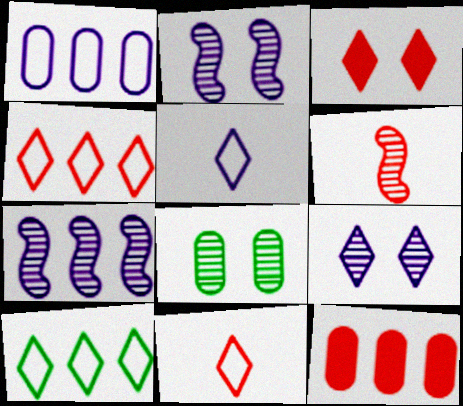[[7, 10, 12]]